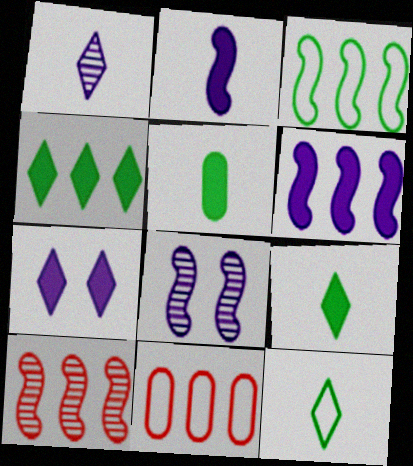[[3, 6, 10], 
[8, 9, 11]]